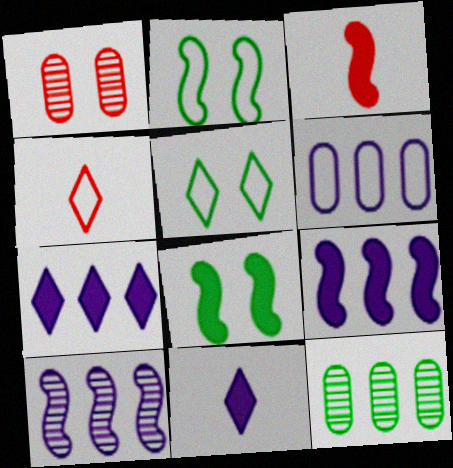[[2, 3, 10], 
[2, 4, 6], 
[3, 8, 9], 
[6, 7, 10]]